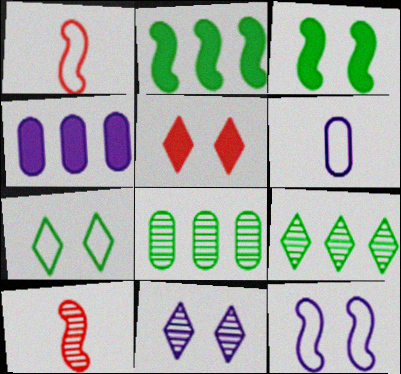[[2, 10, 12], 
[4, 7, 10], 
[5, 7, 11], 
[8, 10, 11]]